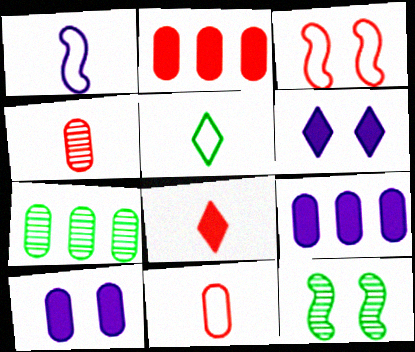[[1, 5, 11], 
[7, 10, 11]]